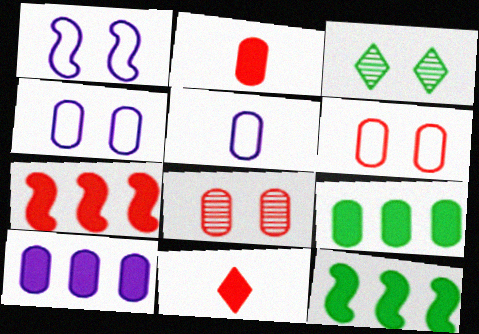[[3, 5, 7], 
[5, 8, 9]]